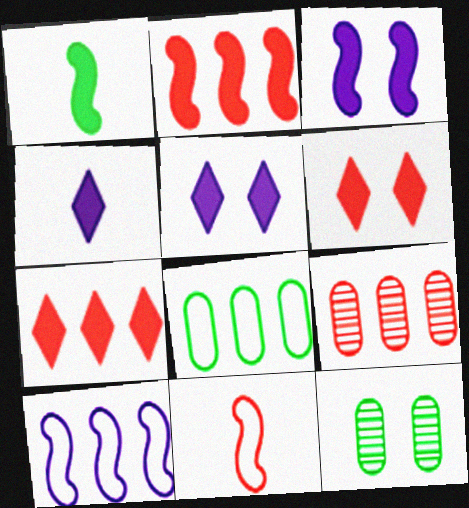[[1, 2, 3], 
[6, 9, 11]]